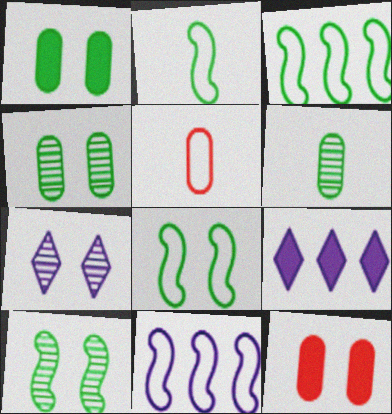[[2, 3, 8], 
[5, 9, 10], 
[7, 8, 12]]